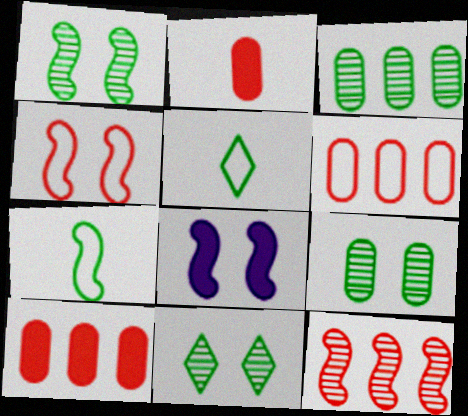[[1, 4, 8], 
[1, 9, 11], 
[7, 8, 12]]